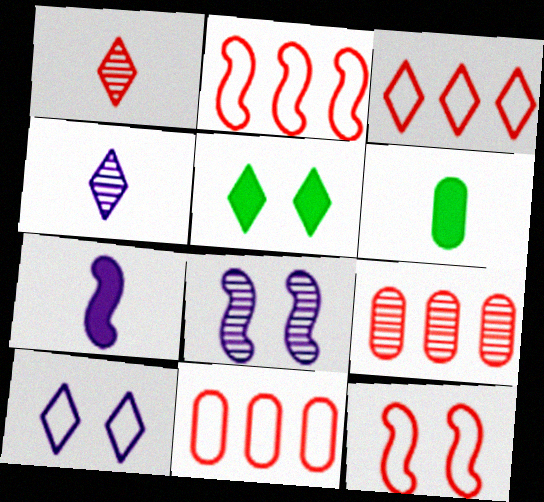[[2, 3, 11], 
[3, 4, 5], 
[3, 6, 8]]